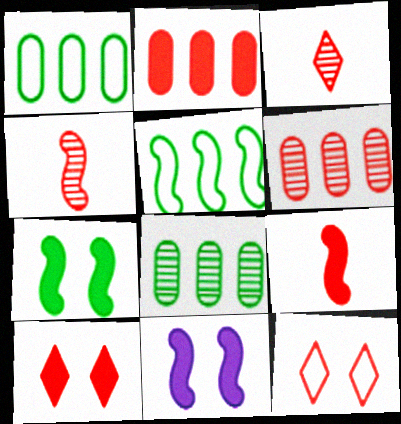[[1, 3, 11], 
[2, 4, 12], 
[2, 9, 10], 
[4, 5, 11], 
[6, 9, 12]]